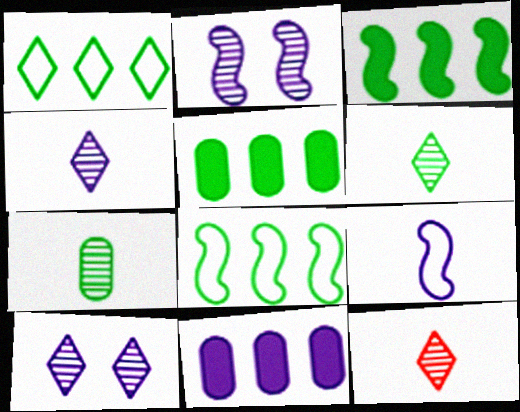[[4, 6, 12], 
[9, 10, 11]]